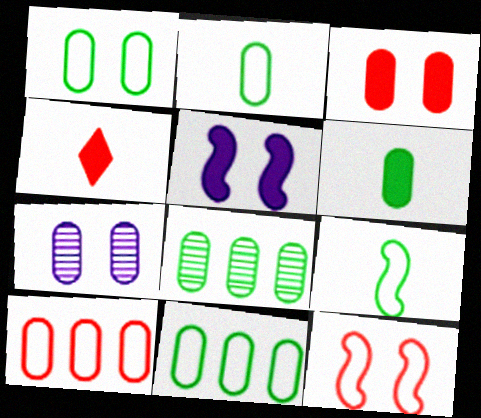[[1, 2, 11], 
[1, 3, 7], 
[1, 6, 8], 
[6, 7, 10]]